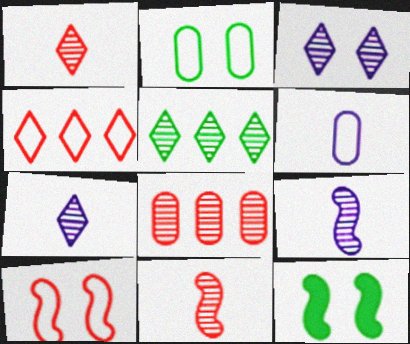[[1, 3, 5]]